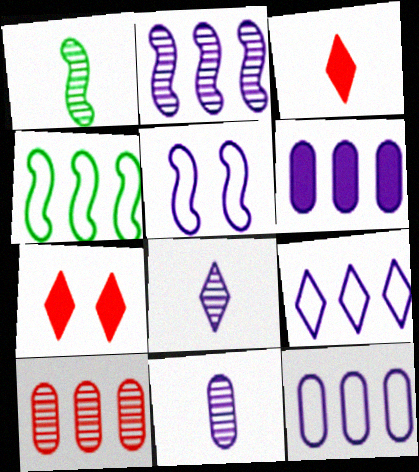[[1, 7, 12], 
[2, 6, 9], 
[4, 7, 11], 
[5, 6, 8]]